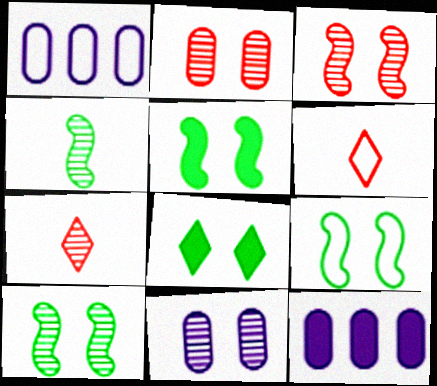[[1, 5, 7], 
[1, 6, 9], 
[5, 9, 10], 
[6, 10, 12], 
[7, 9, 12]]